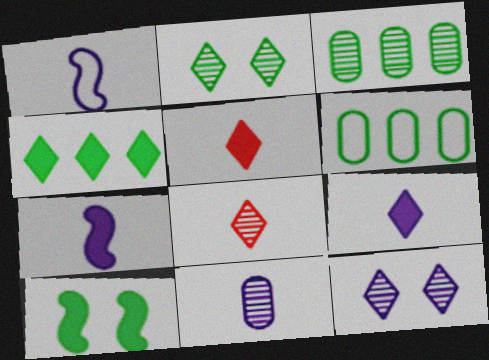[[1, 9, 11]]